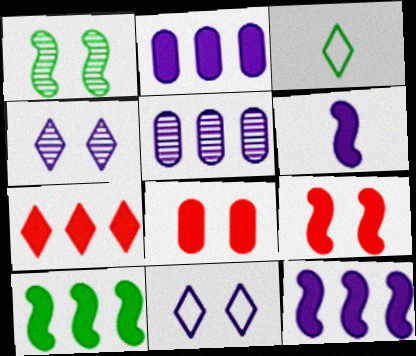[[1, 8, 11], 
[2, 7, 10], 
[3, 4, 7], 
[3, 5, 9], 
[5, 6, 11], 
[6, 9, 10]]